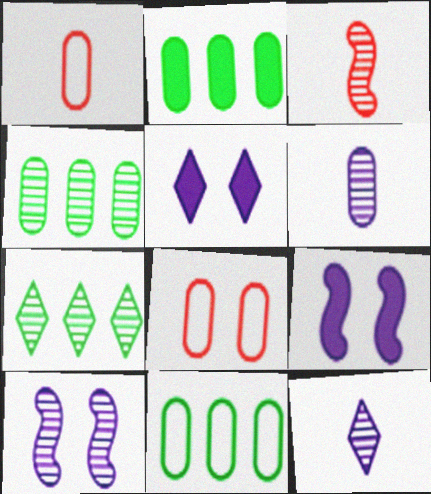[[1, 7, 9], 
[2, 4, 11], 
[2, 6, 8], 
[3, 5, 11]]